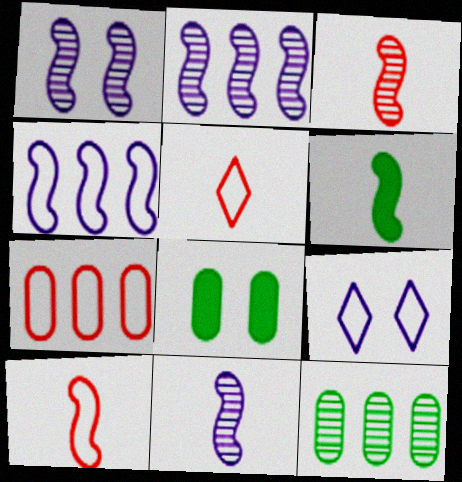[[1, 2, 11], 
[2, 5, 8], 
[6, 10, 11]]